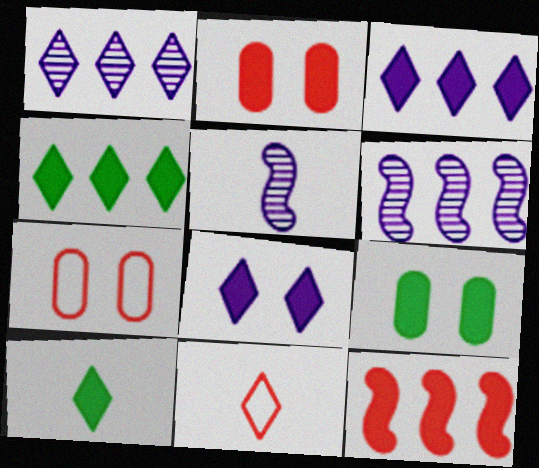[[4, 5, 7], 
[6, 7, 10], 
[6, 9, 11]]